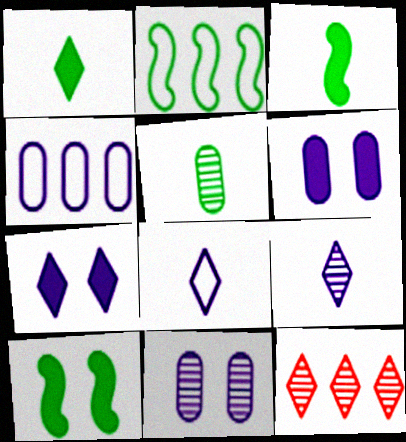[]